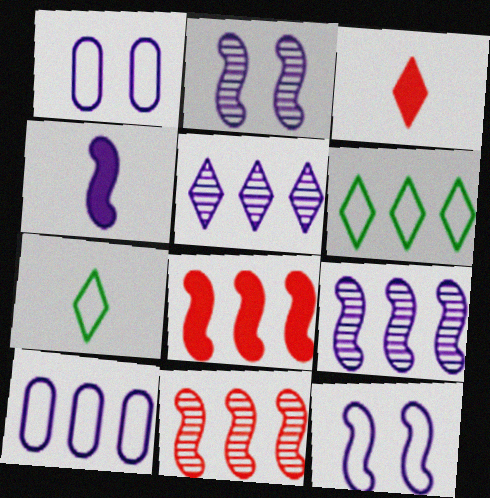[[1, 4, 5], 
[4, 9, 12]]